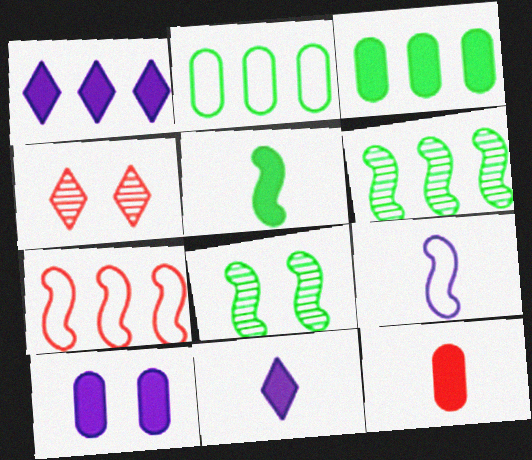[[3, 4, 9], 
[3, 10, 12], 
[4, 7, 12], 
[5, 11, 12]]